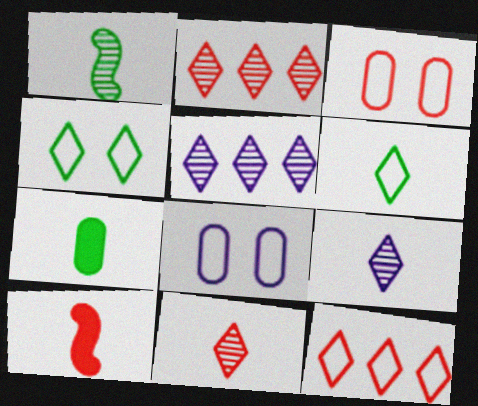[[1, 6, 7], 
[2, 3, 10]]